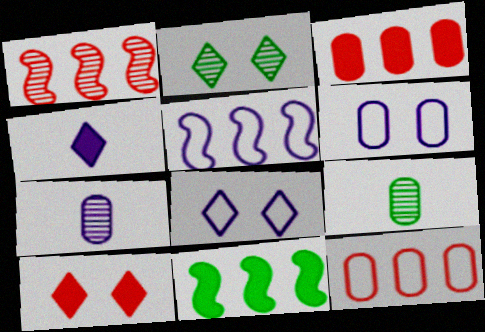[[1, 2, 7], 
[1, 5, 11], 
[2, 8, 10], 
[3, 6, 9], 
[5, 9, 10]]